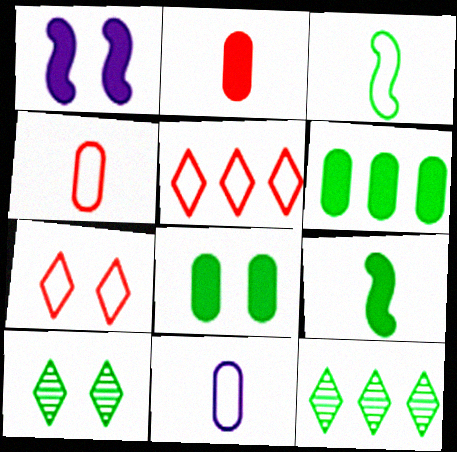[[1, 4, 12], 
[3, 6, 10], 
[3, 8, 12]]